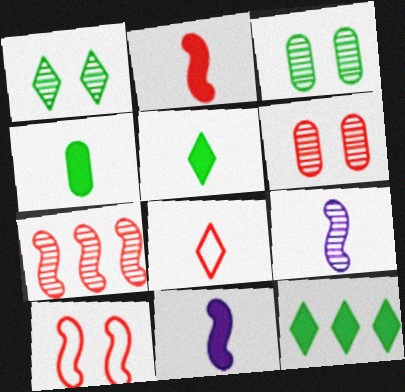[[2, 7, 10], 
[4, 8, 9]]